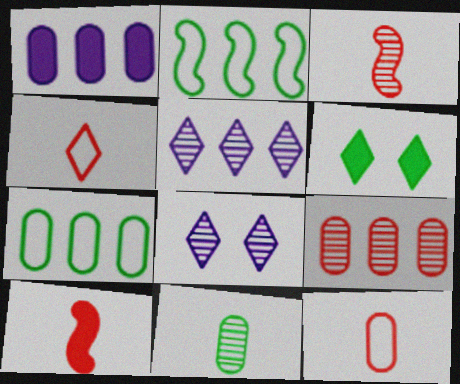[[1, 6, 10], 
[1, 7, 9], 
[2, 6, 11], 
[4, 5, 6], 
[7, 8, 10]]